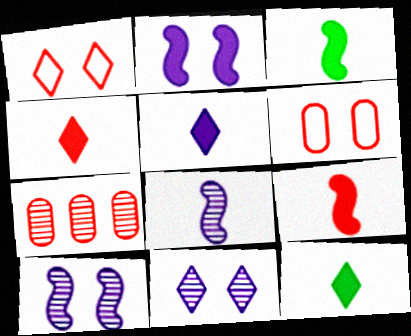[[1, 7, 9], 
[4, 5, 12]]